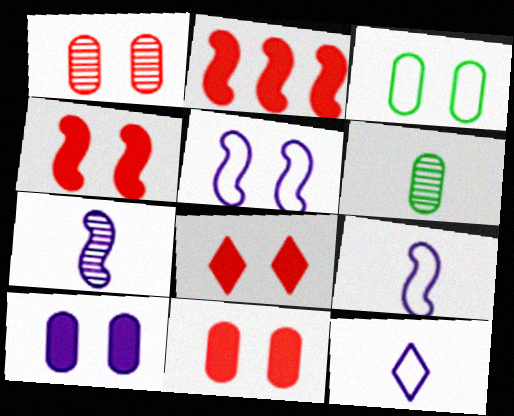[[1, 3, 10], 
[4, 8, 11]]